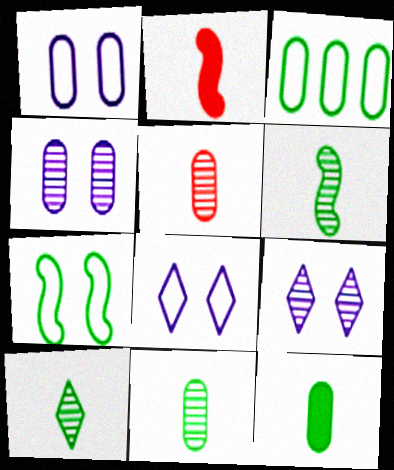[[2, 3, 9], 
[6, 10, 11]]